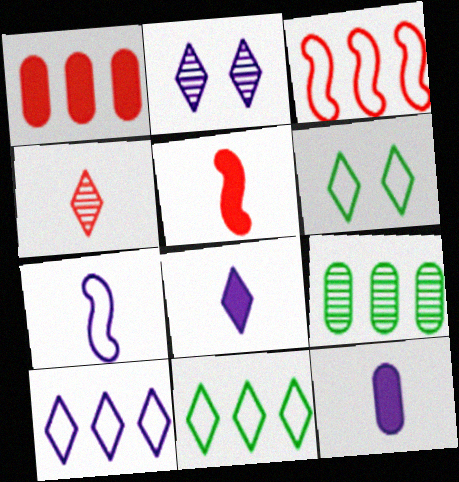[[2, 8, 10]]